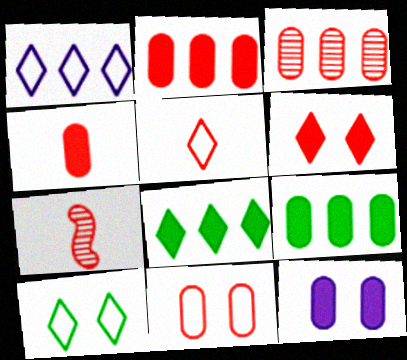[[1, 5, 10], 
[3, 4, 11], 
[4, 5, 7], 
[4, 9, 12]]